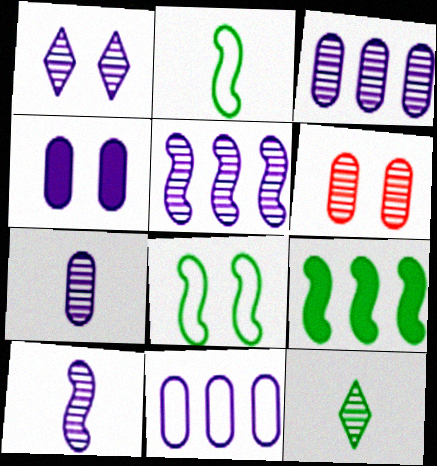[[1, 3, 10], 
[1, 5, 7], 
[4, 7, 11], 
[5, 6, 12]]